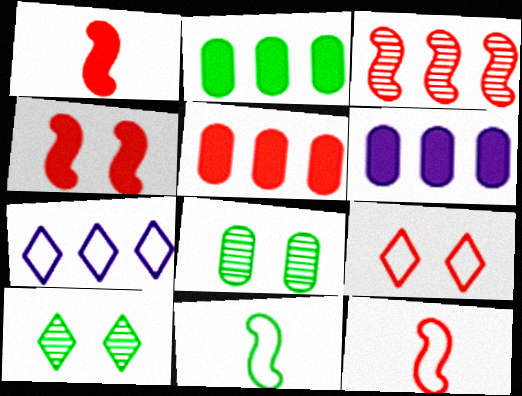[[1, 7, 8], 
[2, 3, 7], 
[2, 5, 6], 
[2, 10, 11], 
[3, 4, 12], 
[6, 10, 12]]